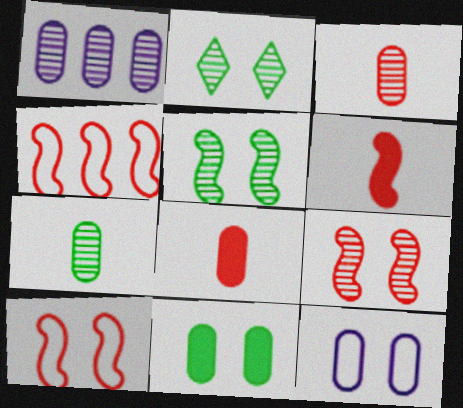[[4, 6, 9]]